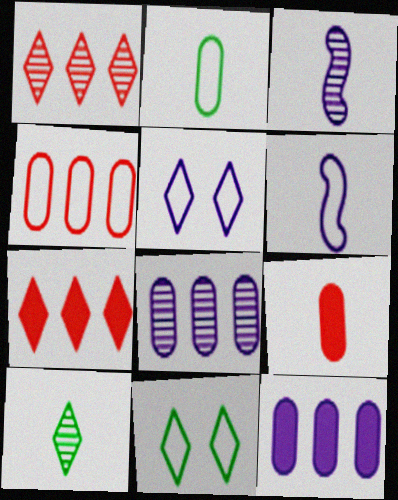[[3, 5, 12], 
[4, 6, 11], 
[5, 7, 10], 
[6, 9, 10]]